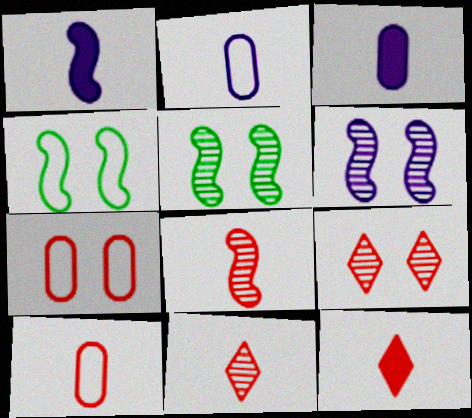[[8, 10, 12]]